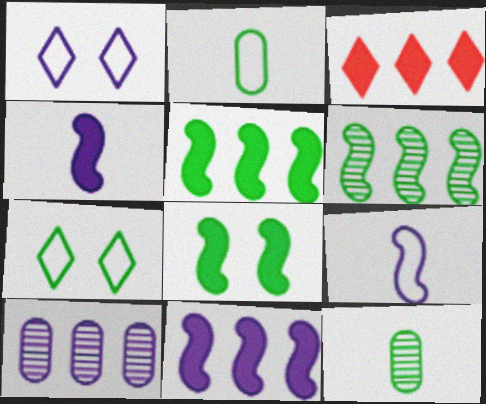[[1, 4, 10], 
[5, 7, 12]]